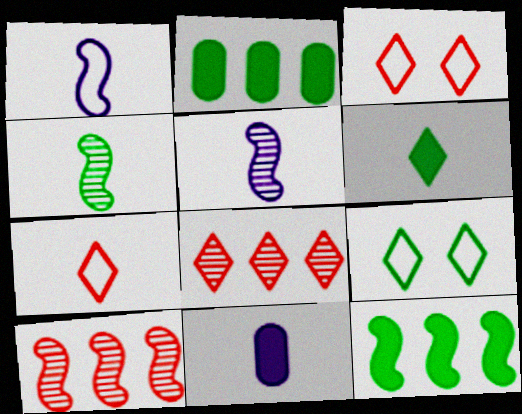[[2, 3, 5], 
[2, 4, 9], 
[4, 7, 11], 
[9, 10, 11]]